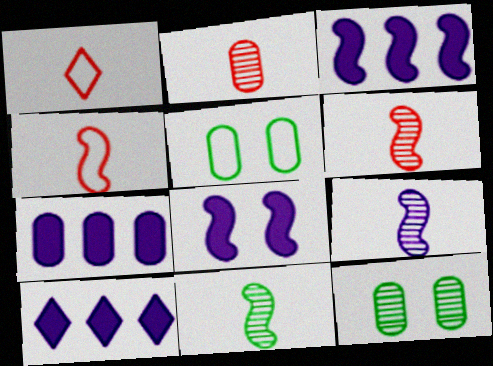[[1, 3, 12], 
[2, 5, 7], 
[3, 7, 10], 
[4, 10, 12], 
[5, 6, 10], 
[6, 9, 11]]